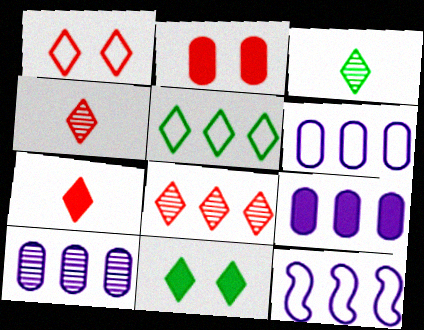[[1, 7, 8], 
[2, 3, 12], 
[3, 5, 11], 
[6, 9, 10]]